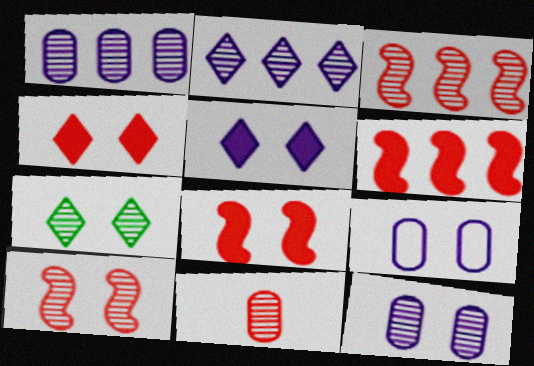[[7, 8, 9], 
[7, 10, 12]]